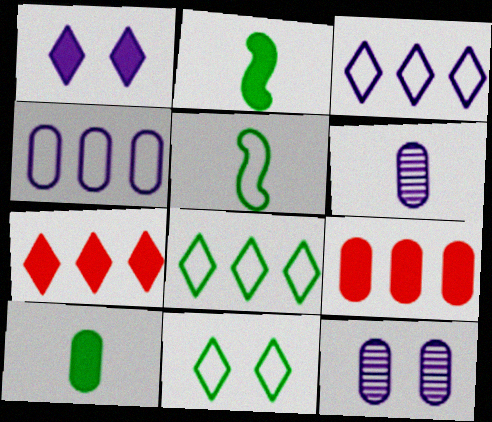[[1, 2, 9], 
[5, 7, 12]]